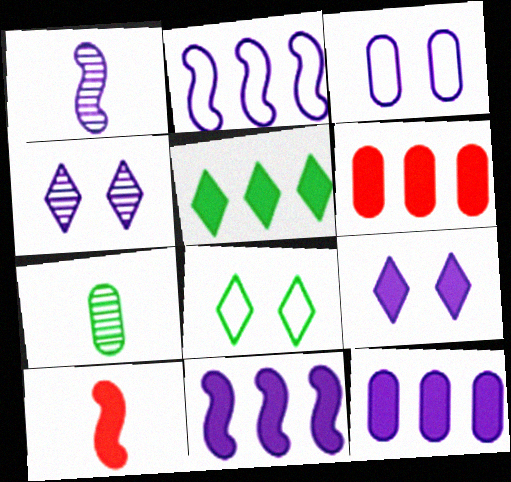[[1, 6, 8], 
[3, 6, 7], 
[5, 6, 11]]